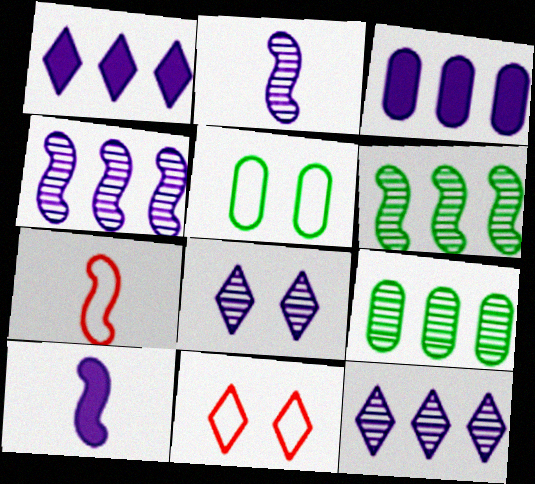[[9, 10, 11]]